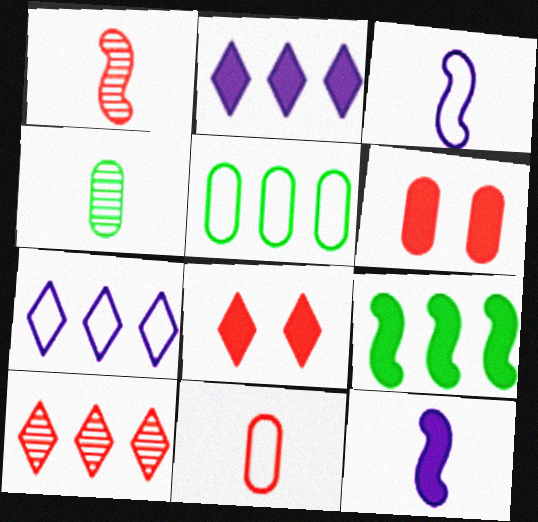[]